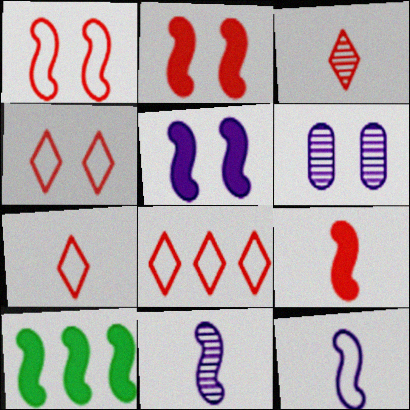[[1, 10, 11], 
[4, 7, 8], 
[5, 9, 10], 
[6, 7, 10]]